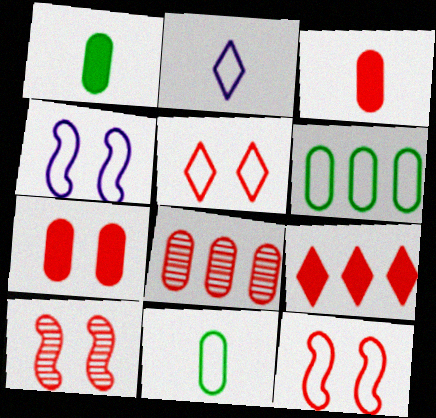[[2, 6, 12], 
[5, 7, 10]]